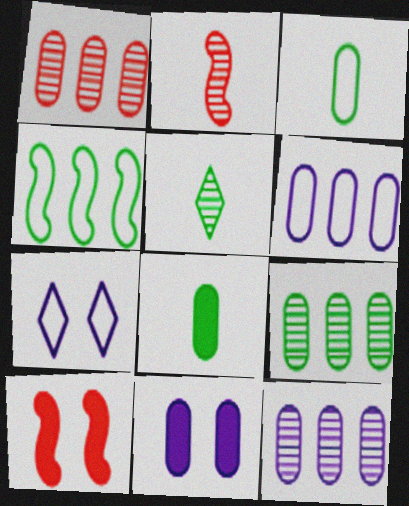[[1, 3, 11], 
[1, 9, 12], 
[5, 6, 10]]